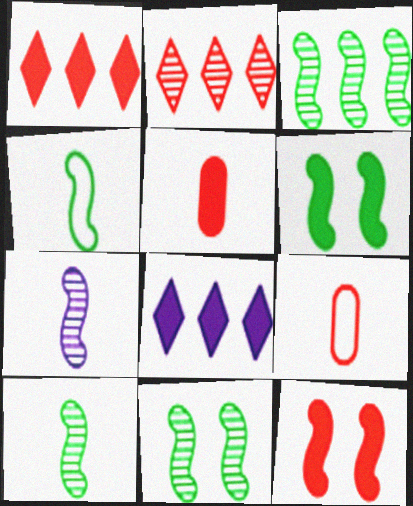[[1, 5, 12], 
[2, 9, 12], 
[3, 4, 6], 
[3, 10, 11], 
[5, 6, 8], 
[8, 9, 11]]